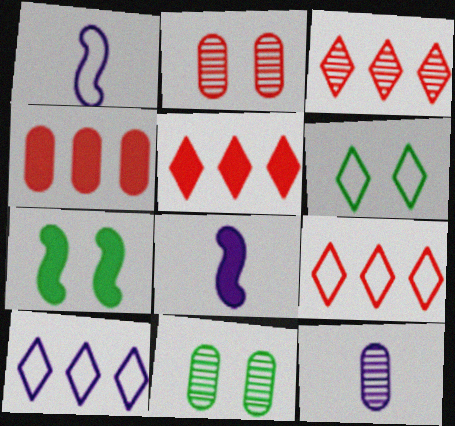[[1, 5, 11], 
[3, 5, 9], 
[6, 7, 11], 
[7, 9, 12], 
[8, 9, 11]]